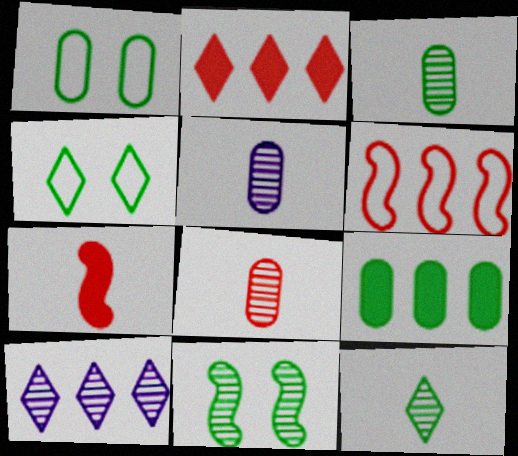[[1, 3, 9], 
[1, 7, 10], 
[3, 5, 8], 
[6, 9, 10], 
[8, 10, 11]]